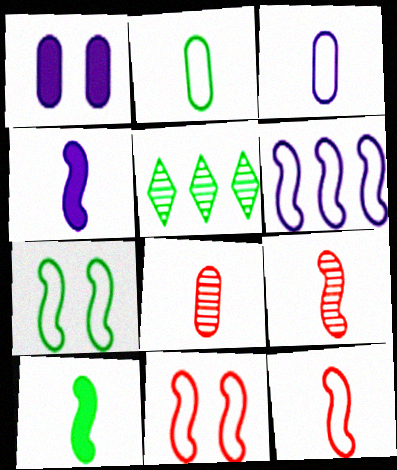[[1, 5, 12], 
[6, 7, 12]]